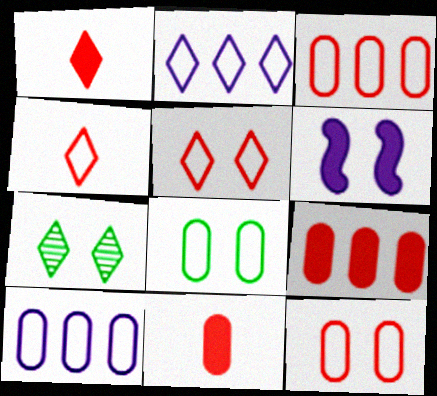[[1, 2, 7], 
[6, 7, 12]]